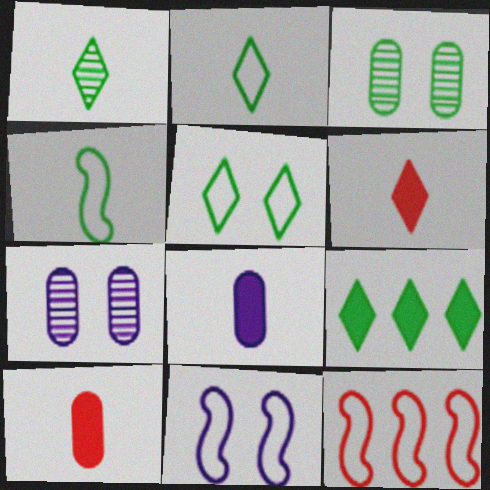[[1, 5, 9], 
[3, 4, 9], 
[4, 11, 12]]